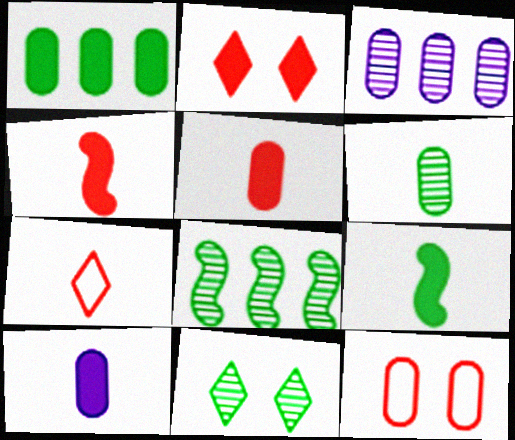[[6, 8, 11]]